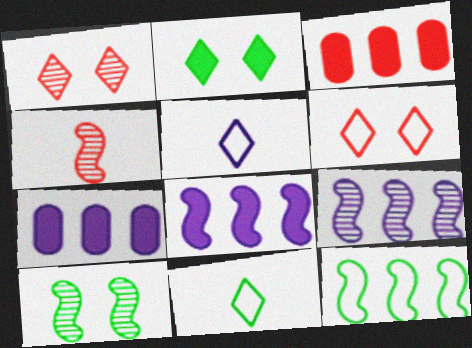[[3, 4, 6], 
[3, 5, 10], 
[4, 9, 10]]